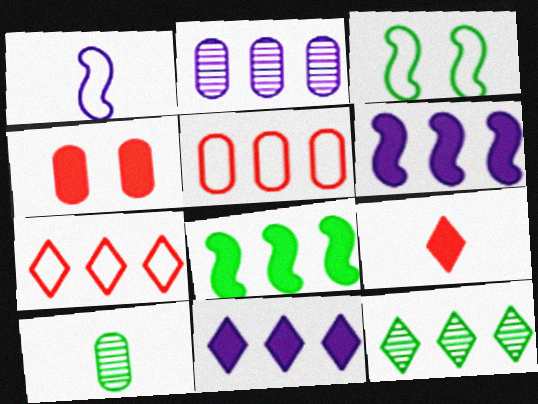[[1, 4, 12], 
[1, 9, 10], 
[2, 3, 9], 
[2, 7, 8], 
[5, 6, 12], 
[7, 11, 12]]